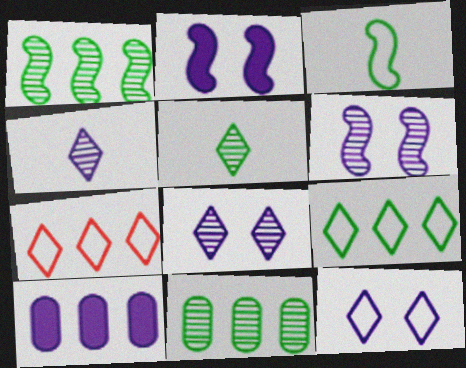[[1, 7, 10]]